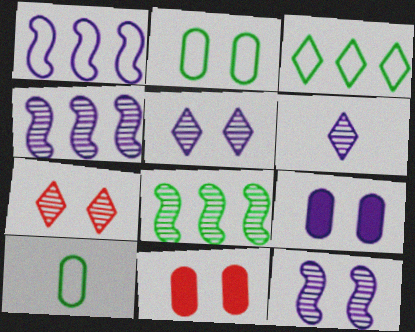[[1, 6, 9]]